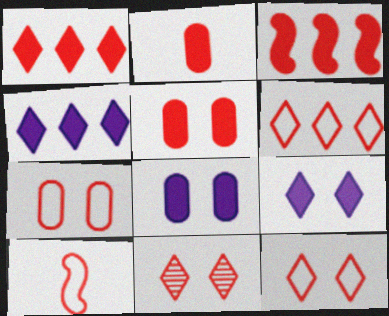[[6, 7, 10]]